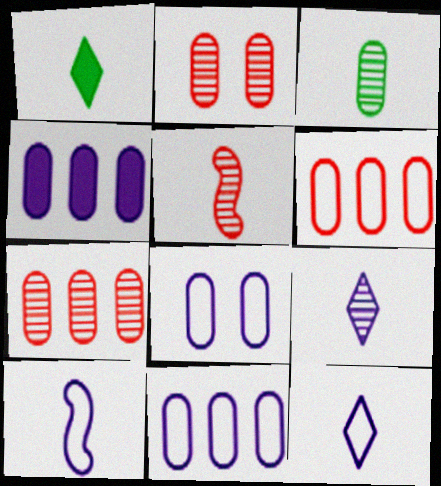[[3, 5, 9]]